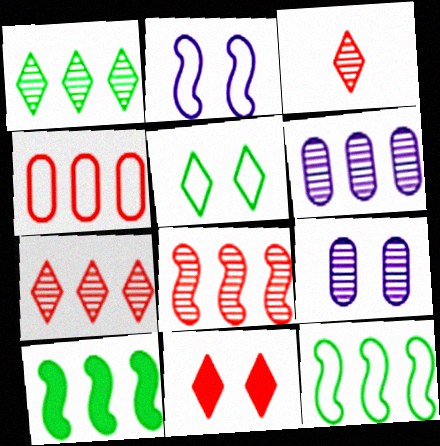[[1, 6, 8]]